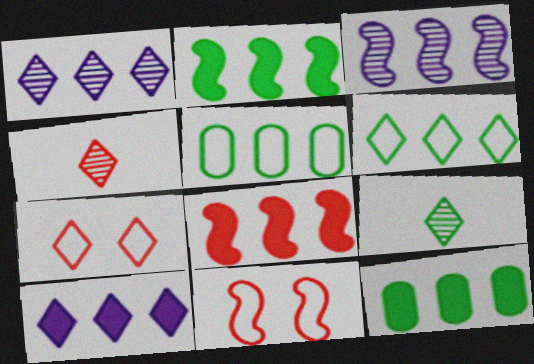[[1, 5, 8], 
[7, 9, 10], 
[8, 10, 12]]